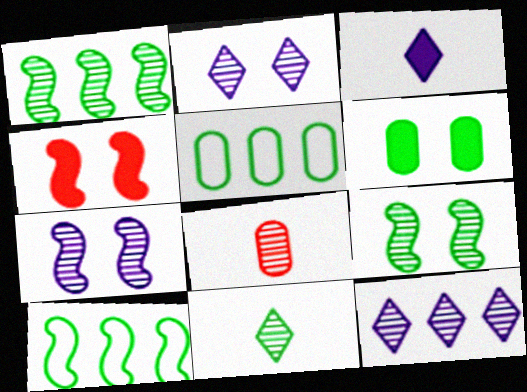[[1, 2, 8], 
[6, 10, 11], 
[8, 9, 12]]